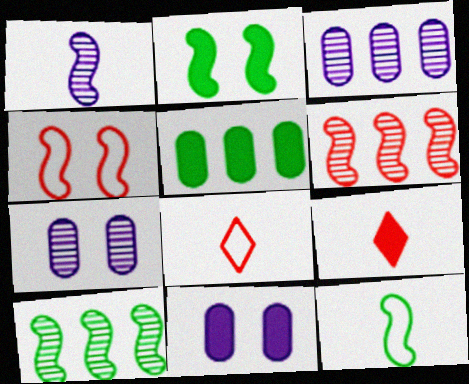[[2, 3, 8], 
[2, 10, 12], 
[8, 10, 11]]